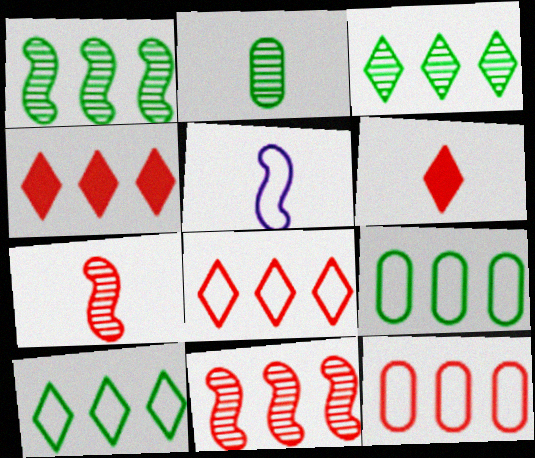[[2, 5, 6], 
[4, 11, 12]]